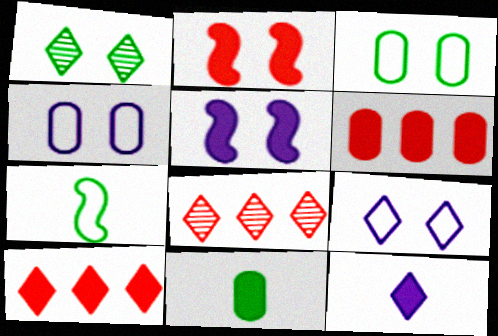[[1, 2, 4], 
[5, 10, 11]]